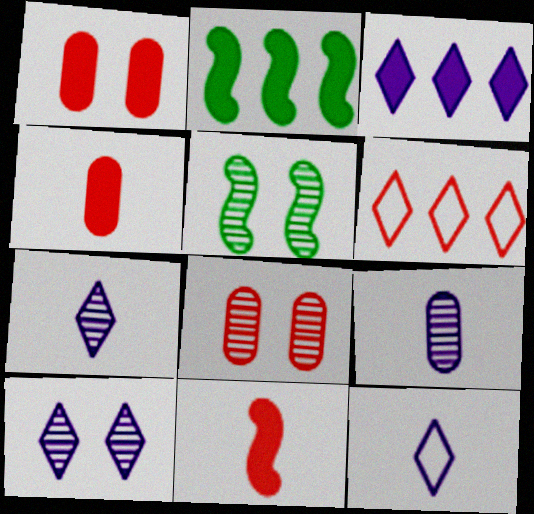[[2, 8, 12], 
[3, 10, 12], 
[5, 8, 10], 
[6, 8, 11]]